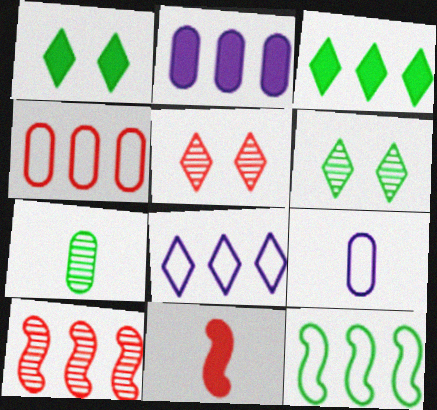[[1, 2, 11], 
[1, 7, 12], 
[1, 9, 10], 
[4, 5, 11], 
[4, 8, 12]]